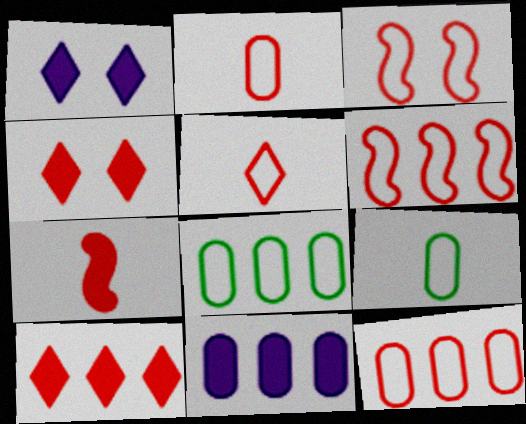[[3, 5, 12]]